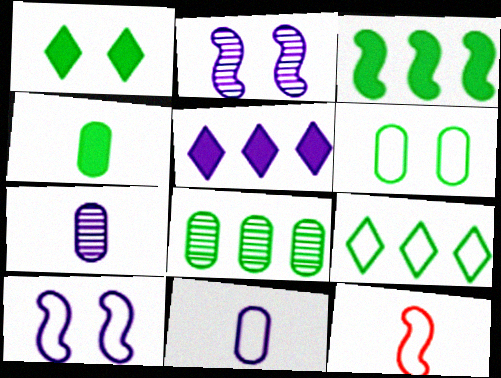[[1, 3, 4], 
[2, 3, 12], 
[2, 5, 11], 
[3, 8, 9], 
[4, 6, 8], 
[5, 7, 10]]